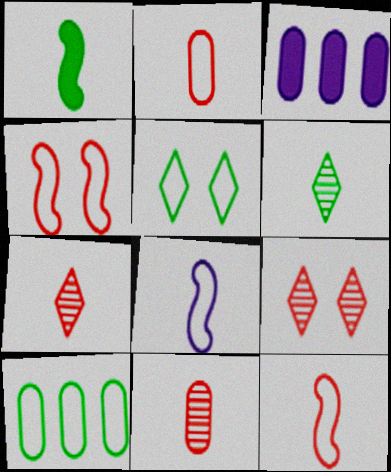[[3, 4, 6]]